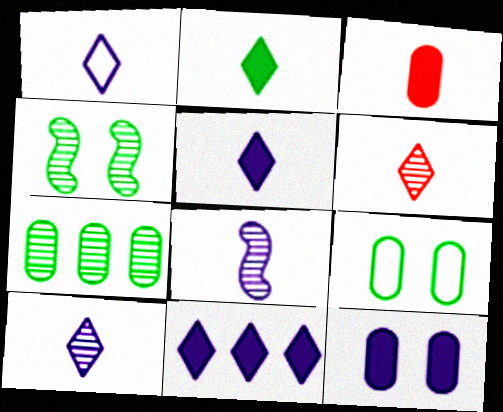[[1, 2, 6], 
[1, 5, 10]]